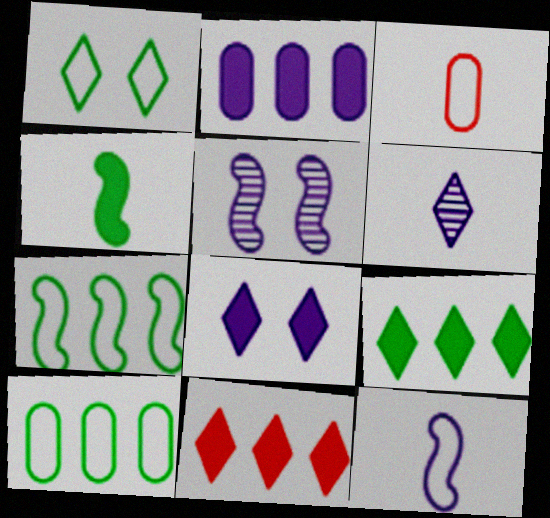[[1, 6, 11], 
[3, 4, 6], 
[3, 5, 9]]